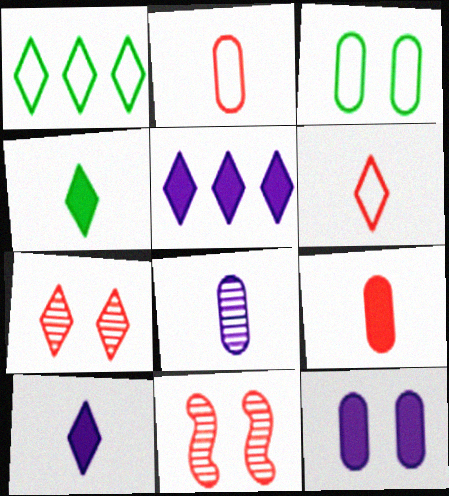[[1, 7, 10]]